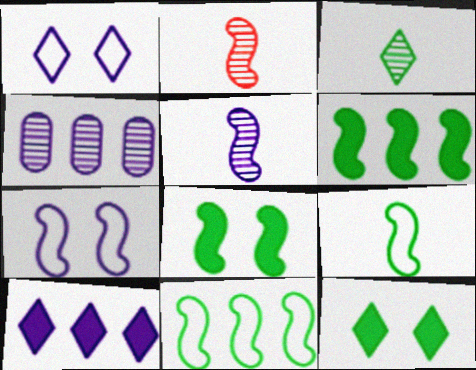[[2, 6, 7]]